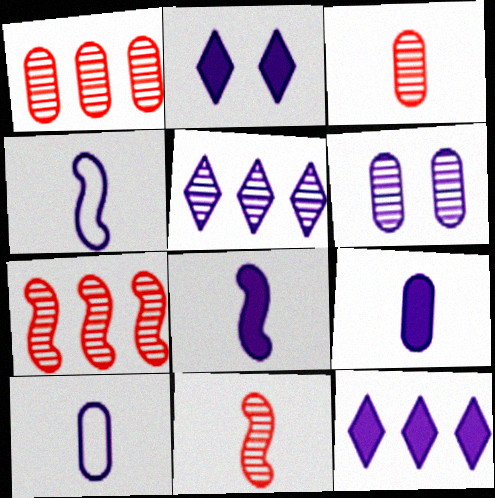[[4, 6, 12]]